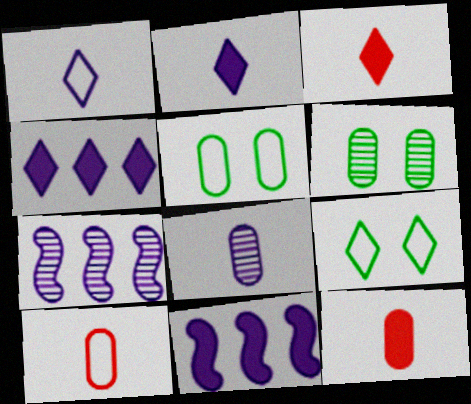[[3, 5, 7], 
[7, 9, 12]]